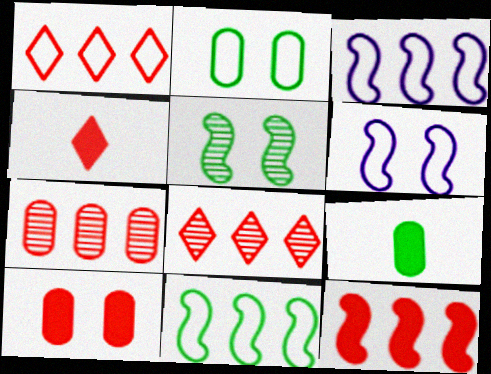[[1, 7, 12], 
[4, 10, 12], 
[6, 8, 9]]